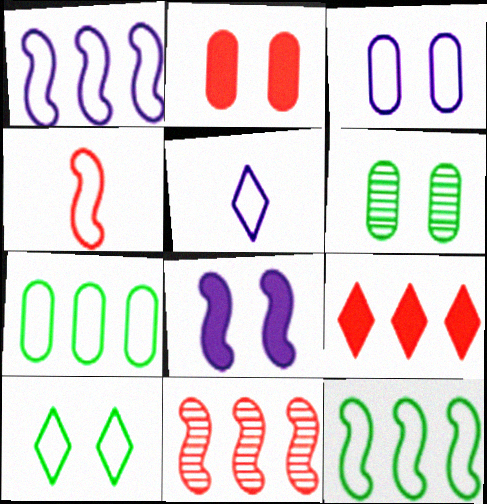[[1, 3, 5], 
[2, 3, 6]]